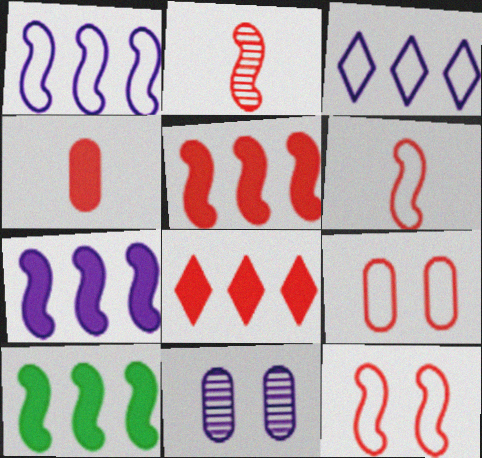[[2, 5, 12], 
[2, 8, 9], 
[5, 7, 10]]